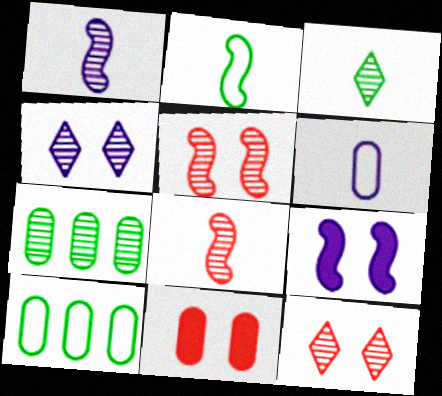[[1, 7, 12], 
[4, 7, 8], 
[6, 7, 11]]